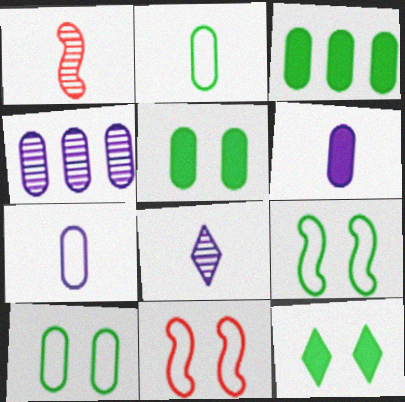[[3, 8, 11]]